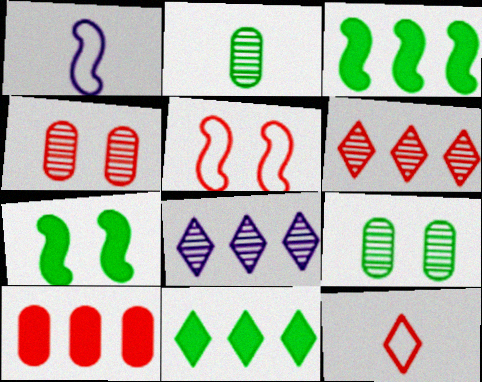[[1, 4, 11]]